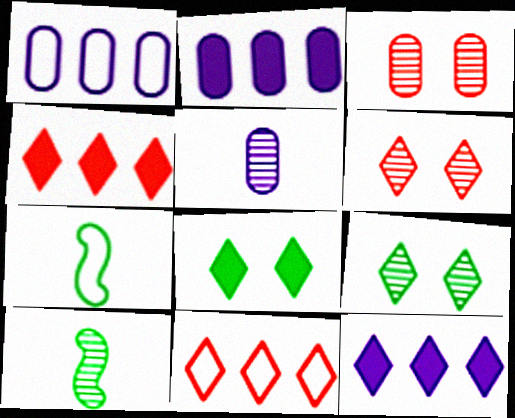[[2, 6, 7], 
[3, 7, 12]]